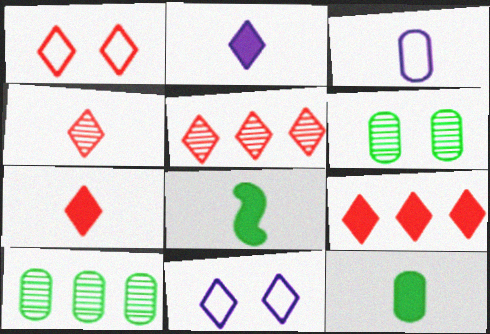[[1, 4, 9], 
[1, 5, 7], 
[3, 4, 8]]